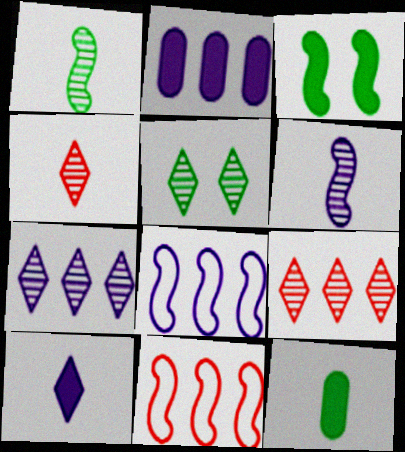[[2, 7, 8], 
[3, 6, 11], 
[4, 5, 7]]